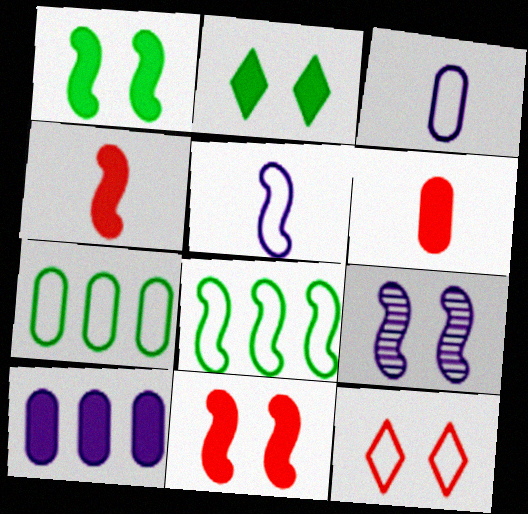[[2, 4, 10], 
[3, 8, 12], 
[4, 8, 9], 
[5, 7, 12]]